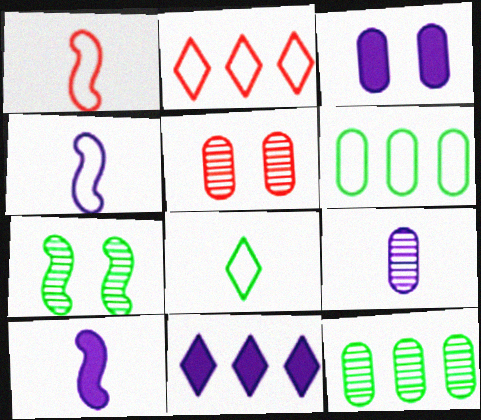[[3, 10, 11], 
[5, 9, 12]]